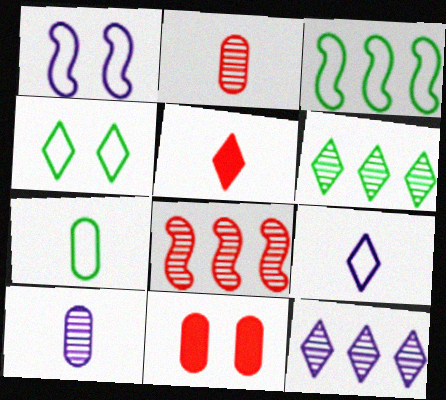[[3, 4, 7], 
[4, 5, 12]]